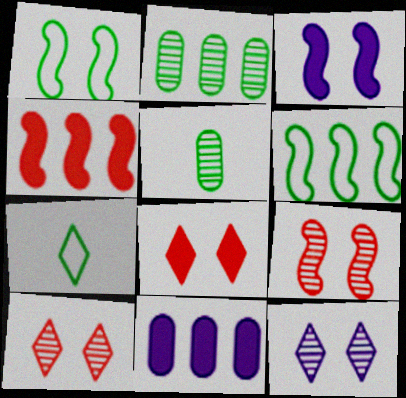[[1, 3, 9], 
[7, 9, 11]]